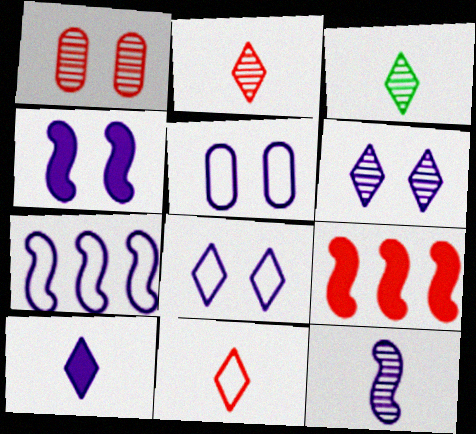[[1, 9, 11], 
[3, 5, 9], 
[3, 10, 11], 
[4, 5, 6], 
[4, 7, 12]]